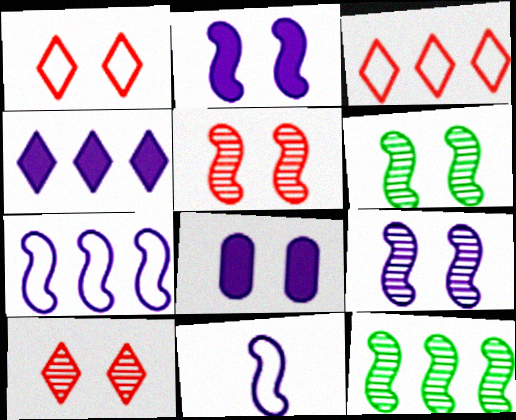[[1, 6, 8], 
[5, 6, 9]]